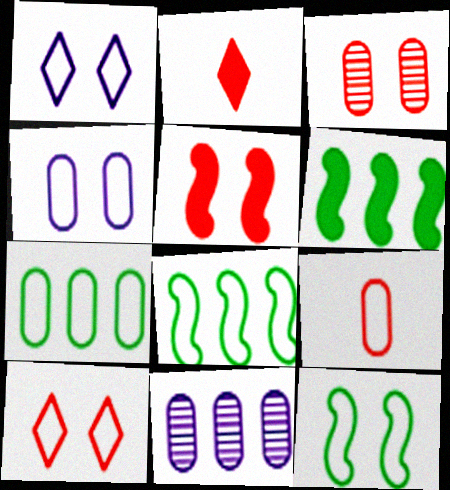[[1, 8, 9], 
[2, 11, 12], 
[3, 5, 10], 
[4, 7, 9], 
[4, 10, 12]]